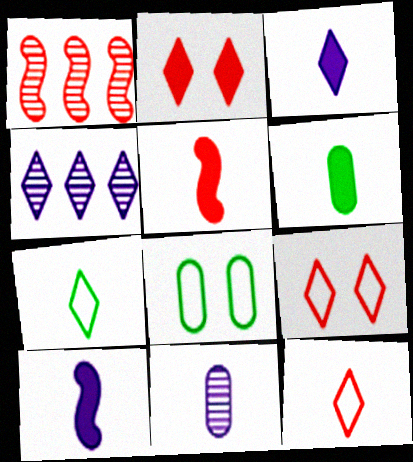[[1, 3, 8], 
[2, 4, 7], 
[3, 5, 6], 
[4, 5, 8], 
[5, 7, 11]]